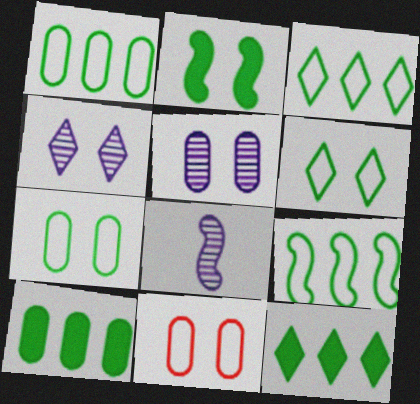[[1, 3, 9], 
[2, 4, 11], 
[8, 11, 12]]